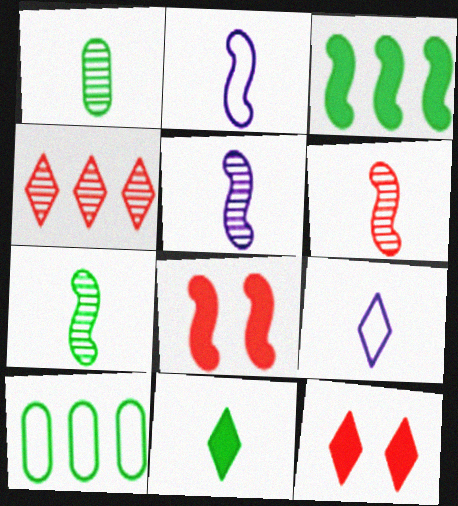[[5, 6, 7], 
[5, 10, 12]]